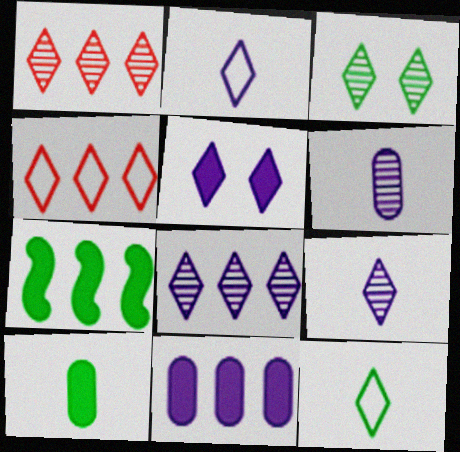[[1, 3, 9], 
[1, 5, 12], 
[2, 5, 8]]